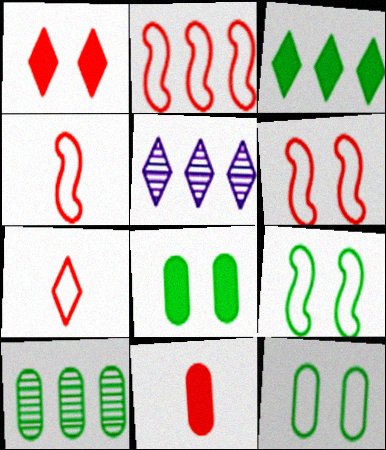[[2, 4, 6], 
[4, 5, 8], 
[5, 9, 11]]